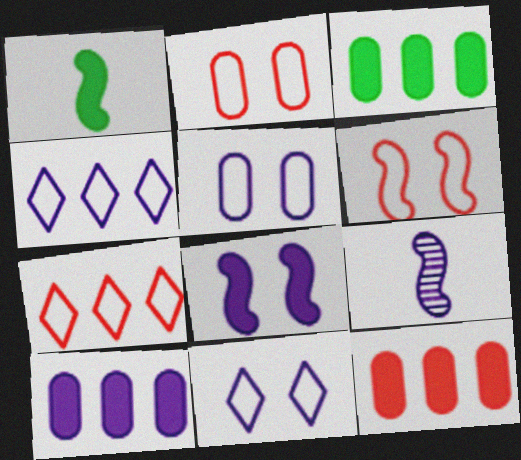[[3, 10, 12], 
[9, 10, 11]]